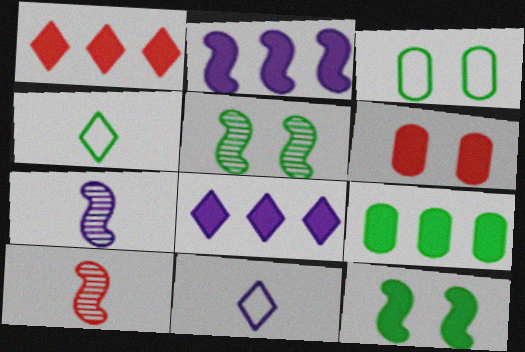[[1, 2, 9], 
[1, 3, 7], 
[3, 8, 10], 
[4, 5, 9]]